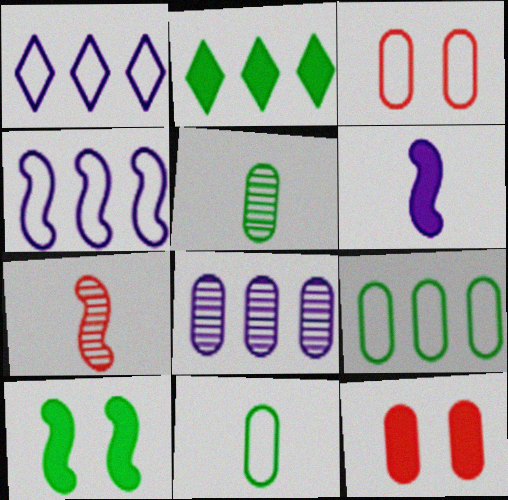[[2, 6, 12], 
[4, 7, 10], 
[8, 11, 12]]